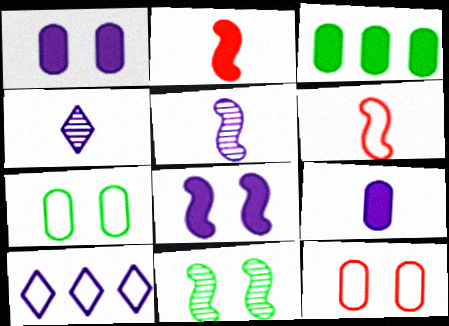[[1, 5, 10], 
[6, 7, 10]]